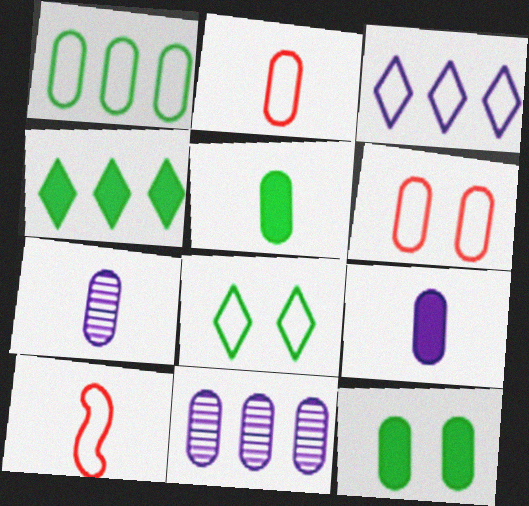[[2, 5, 7], 
[2, 11, 12], 
[5, 6, 11]]